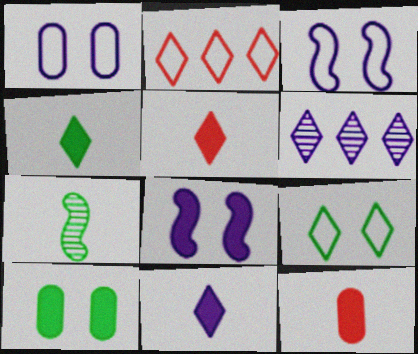[[4, 5, 11], 
[5, 6, 9]]